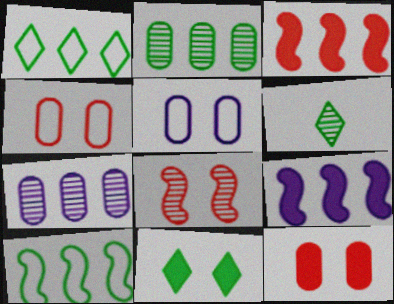[[1, 3, 7], 
[1, 6, 11], 
[3, 5, 6], 
[4, 6, 9], 
[5, 8, 11], 
[6, 7, 8]]